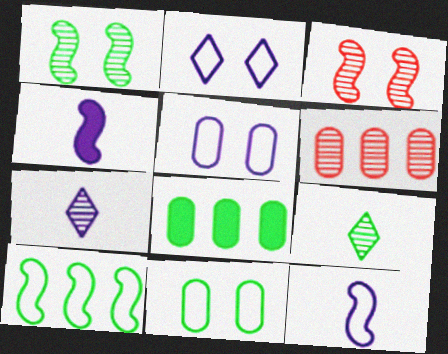[[1, 6, 7], 
[3, 4, 10]]